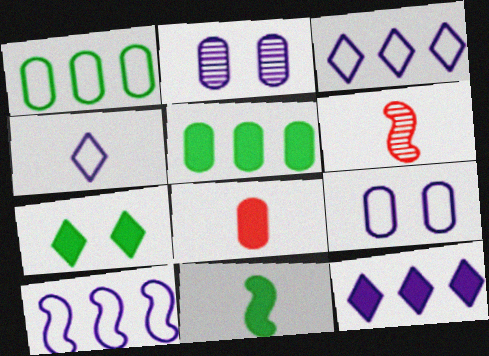[[1, 2, 8], 
[4, 9, 10], 
[5, 7, 11]]